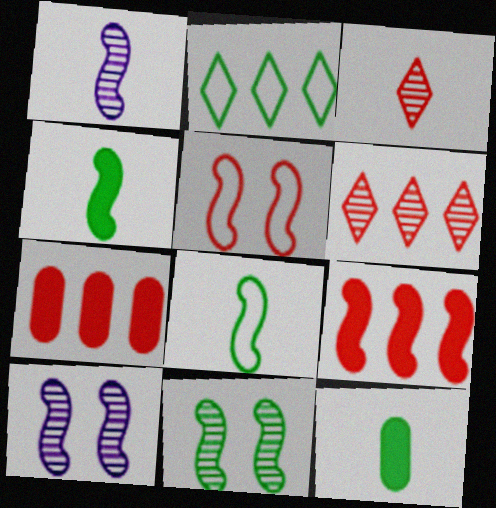[[2, 11, 12], 
[3, 5, 7], 
[8, 9, 10]]